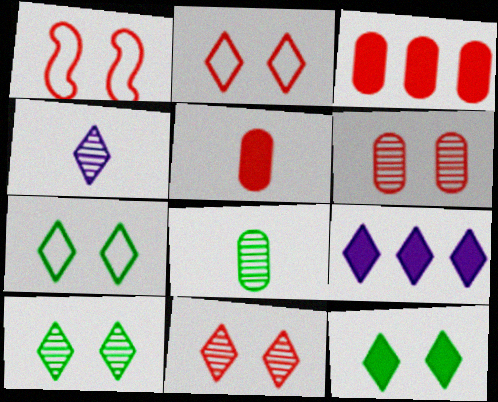[[1, 8, 9], 
[7, 10, 12]]